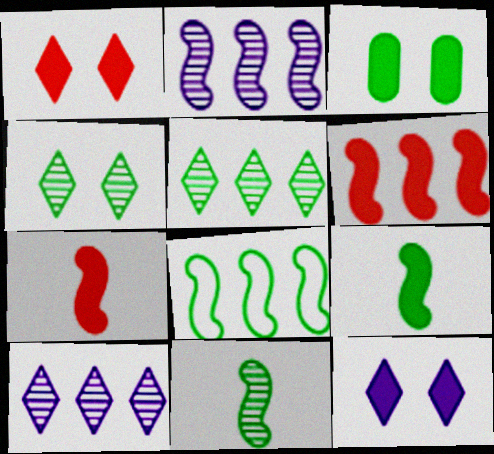[[2, 6, 8]]